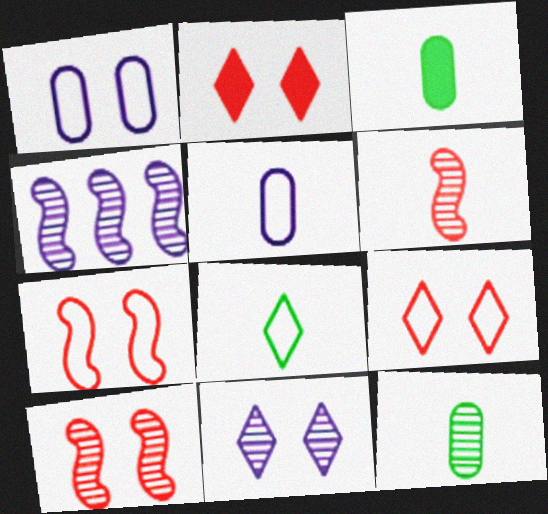[[3, 4, 9]]